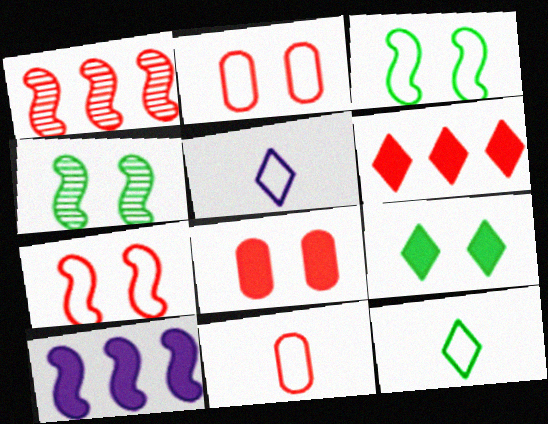[]